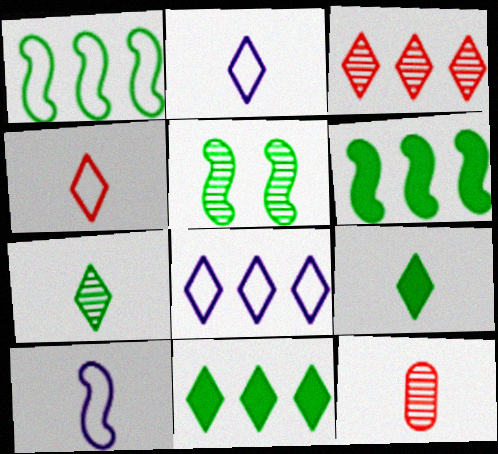[[3, 8, 11], 
[9, 10, 12]]